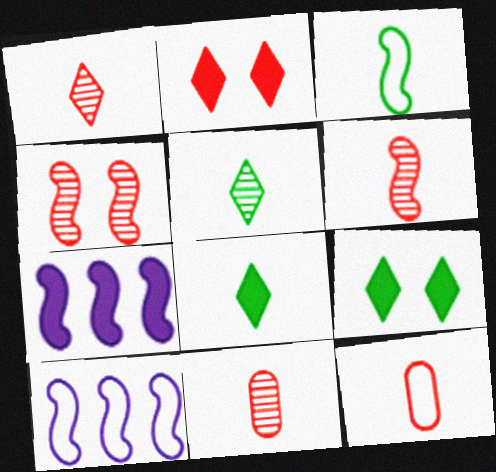[[1, 6, 11], 
[3, 4, 7], 
[9, 10, 11]]